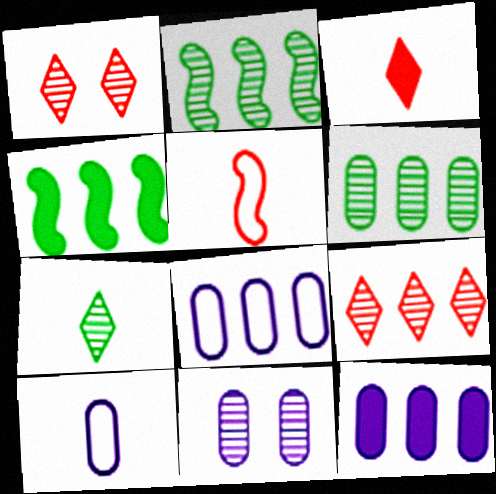[[1, 4, 10], 
[4, 8, 9], 
[10, 11, 12]]